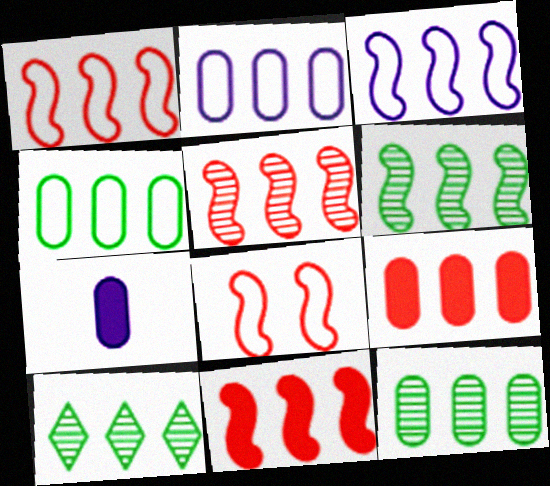[[1, 5, 11], 
[2, 9, 12], 
[2, 10, 11], 
[3, 6, 11], 
[3, 9, 10], 
[6, 10, 12], 
[7, 8, 10]]